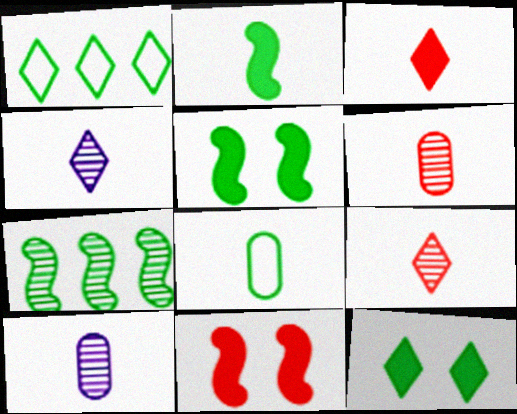[[1, 10, 11], 
[7, 8, 12]]